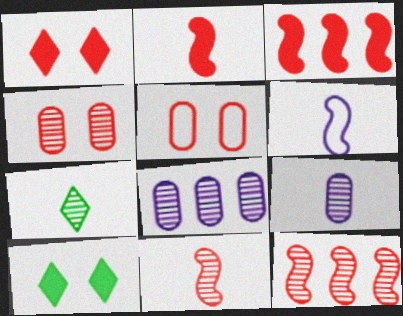[[7, 9, 11]]